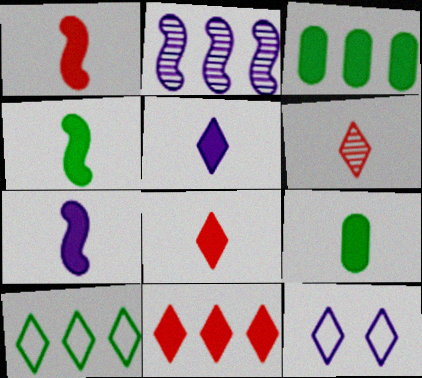[[1, 4, 7], 
[1, 5, 9], 
[7, 8, 9]]